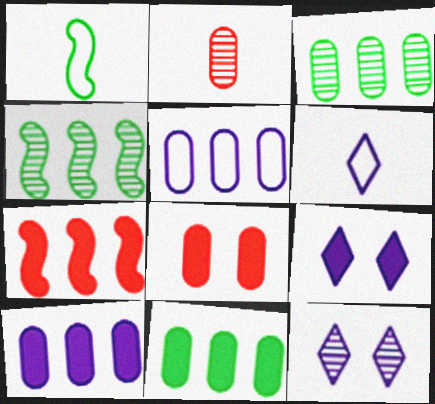[[2, 4, 12], 
[4, 6, 8]]